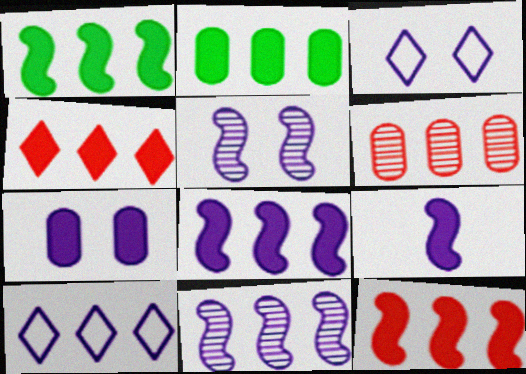[[1, 6, 10], 
[1, 8, 12], 
[2, 4, 8], 
[3, 5, 7]]